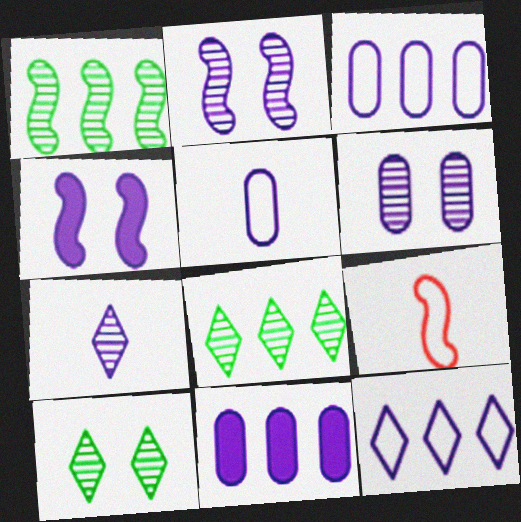[[1, 4, 9], 
[3, 4, 7], 
[5, 6, 11], 
[9, 10, 11]]